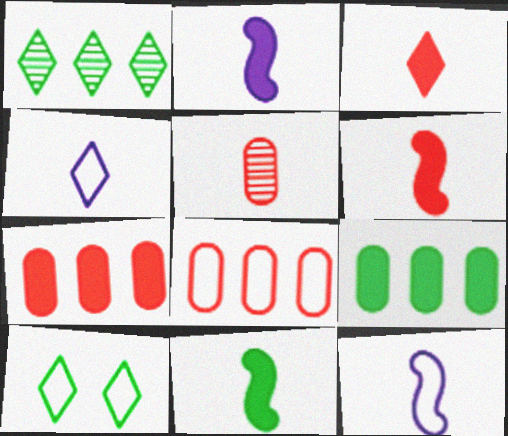[[2, 6, 11], 
[4, 5, 11], 
[8, 10, 12]]